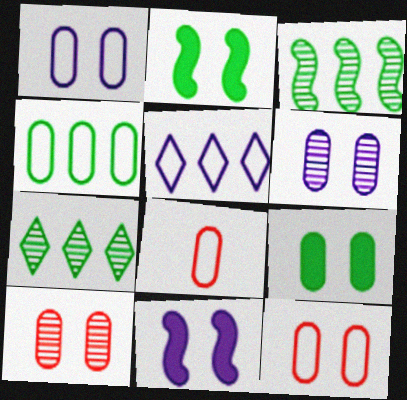[[1, 4, 8], 
[1, 9, 10], 
[6, 9, 12], 
[7, 8, 11]]